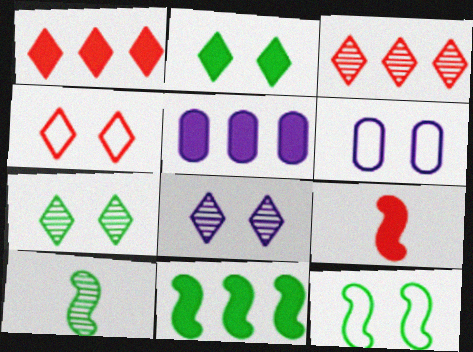[[1, 5, 11], 
[1, 6, 10], 
[2, 4, 8], 
[2, 5, 9], 
[4, 5, 10], 
[4, 6, 12], 
[10, 11, 12]]